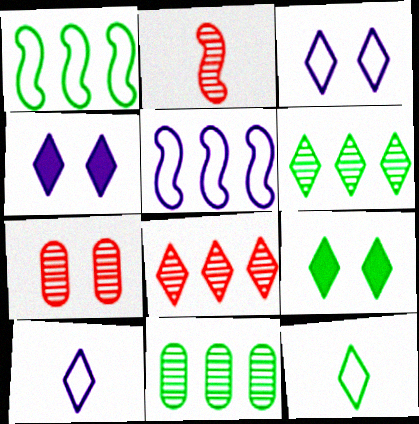[[2, 7, 8], 
[4, 8, 12], 
[6, 9, 12], 
[8, 9, 10]]